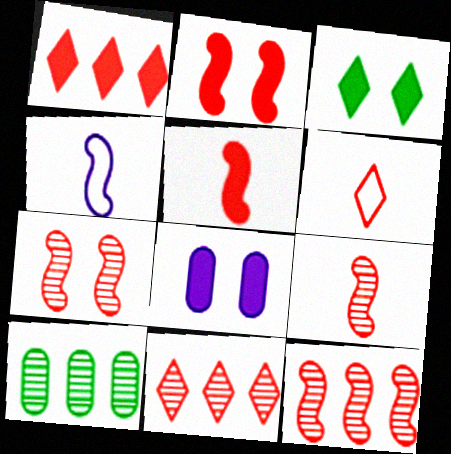[[2, 3, 8], 
[7, 9, 12]]